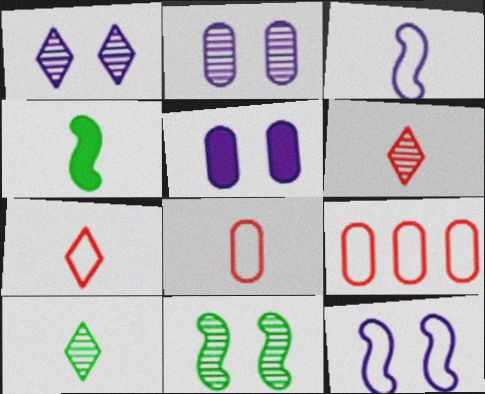[[1, 4, 9], 
[1, 5, 12]]